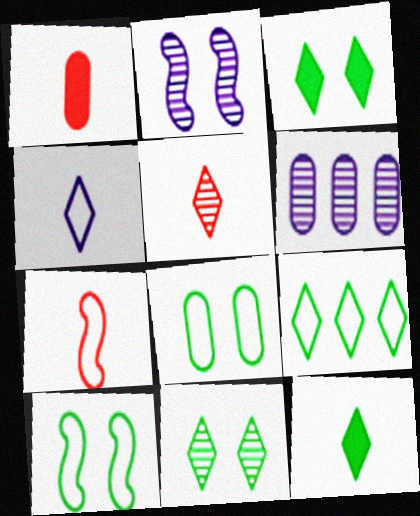[[1, 2, 9], 
[1, 5, 7], 
[1, 6, 8], 
[3, 6, 7], 
[4, 5, 12], 
[9, 11, 12]]